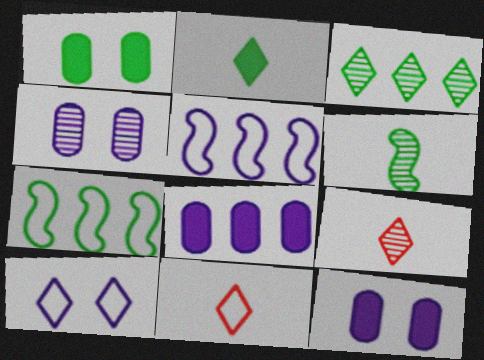[[1, 5, 9], 
[7, 9, 12]]